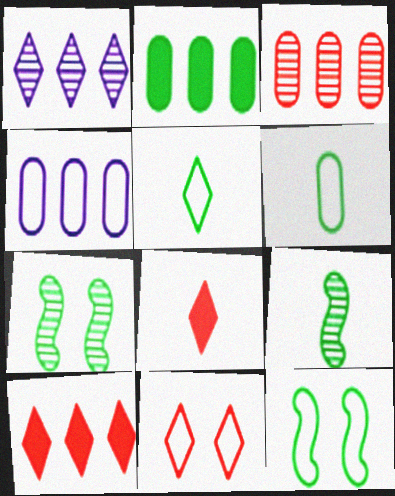[[2, 3, 4], 
[2, 5, 7], 
[4, 7, 8]]